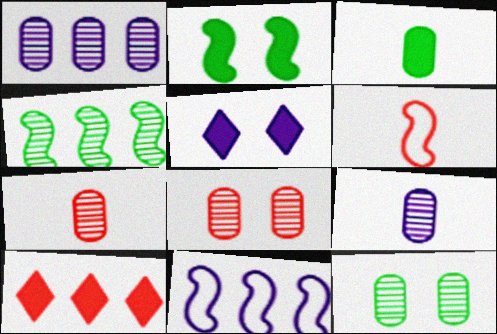[[1, 7, 12], 
[5, 9, 11], 
[6, 8, 10]]